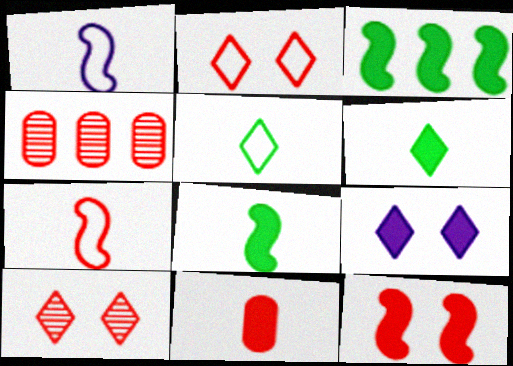[[3, 9, 11]]